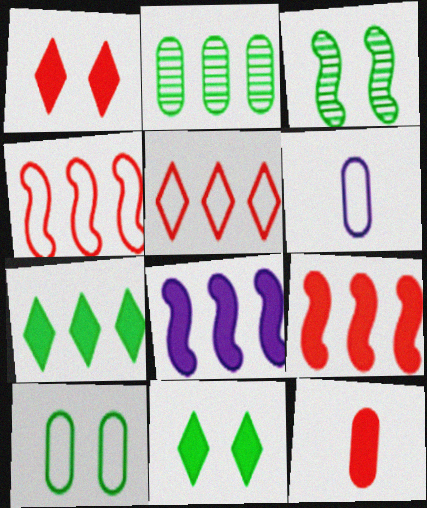[[1, 9, 12], 
[2, 5, 8], 
[3, 10, 11], 
[8, 11, 12]]